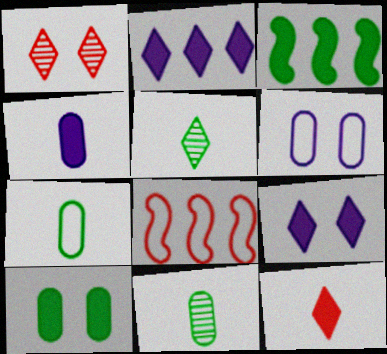[[8, 9, 11]]